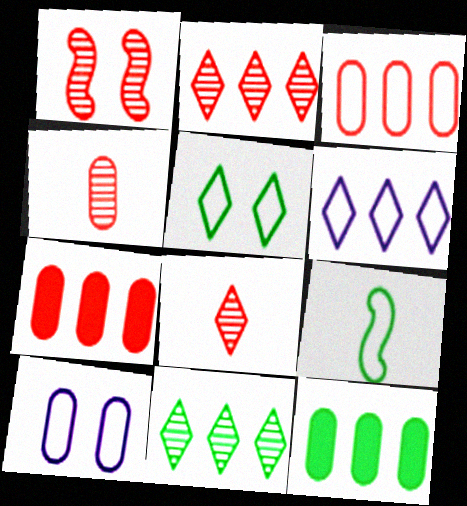[[1, 2, 4], 
[4, 10, 12]]